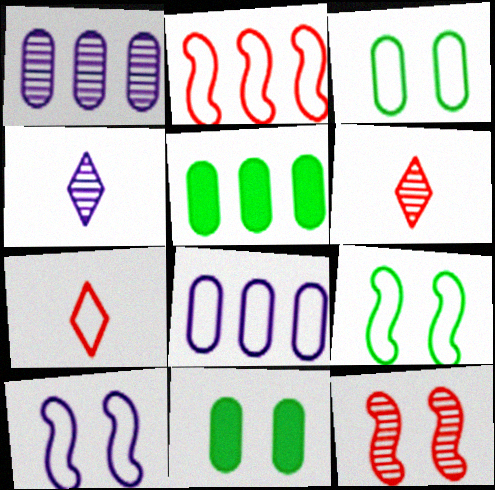[[2, 4, 11], 
[5, 6, 10], 
[7, 8, 9]]